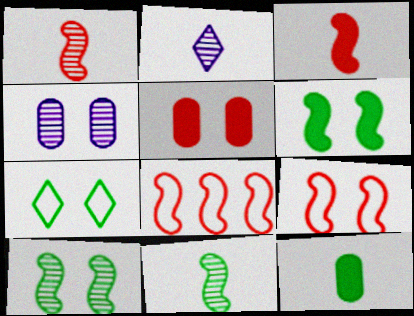[]